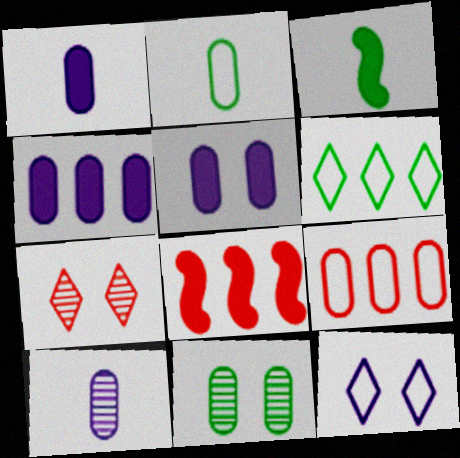[[1, 4, 5], 
[1, 9, 11], 
[3, 6, 11]]